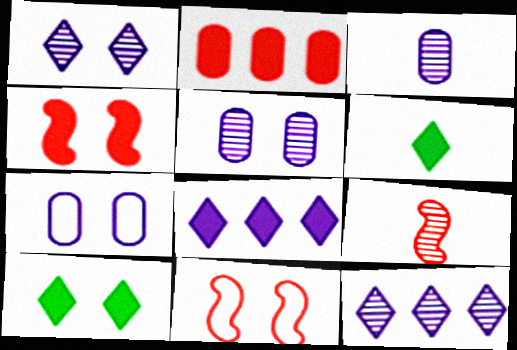[[5, 10, 11]]